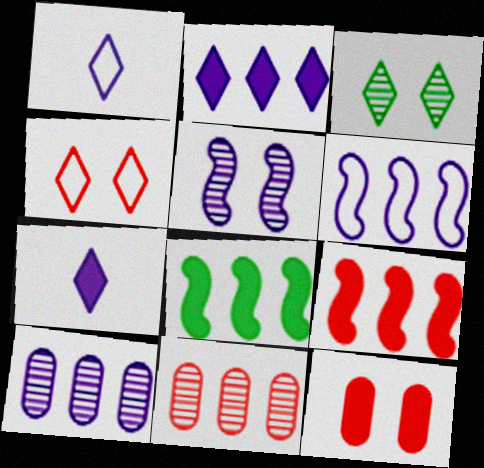[[2, 6, 10], 
[7, 8, 12]]